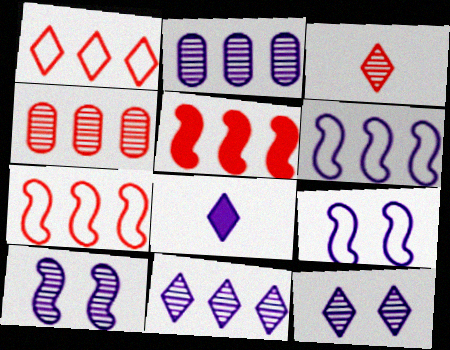[[1, 4, 5], 
[2, 8, 9]]